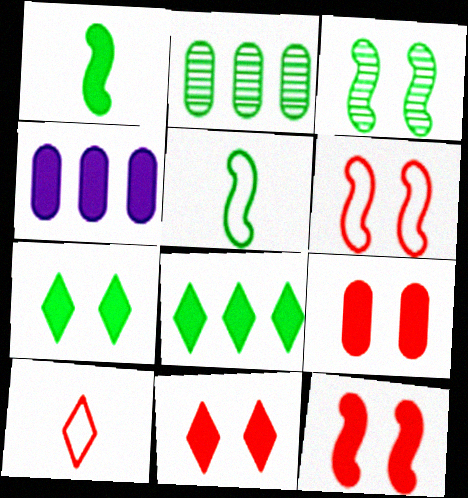[[1, 4, 11], 
[2, 5, 7], 
[3, 4, 10], 
[9, 11, 12]]